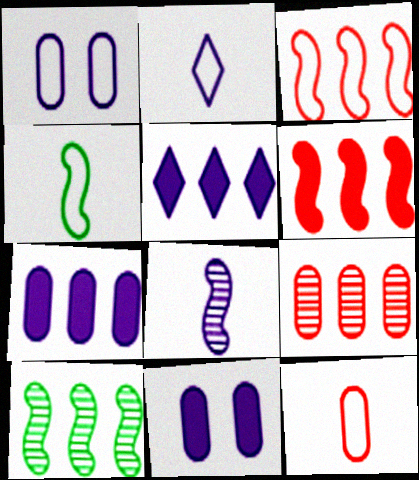[[1, 5, 8], 
[2, 4, 12]]